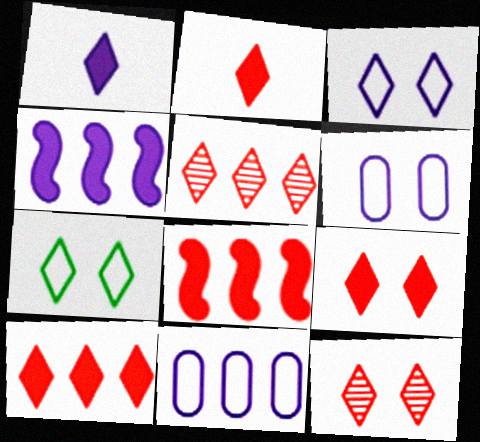[[1, 5, 7], 
[2, 9, 10]]